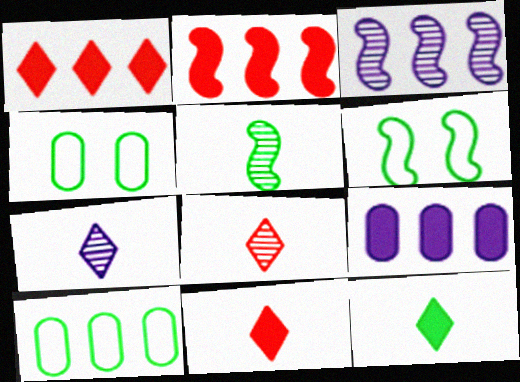[[1, 3, 10], 
[2, 4, 7], 
[3, 4, 11], 
[6, 8, 9]]